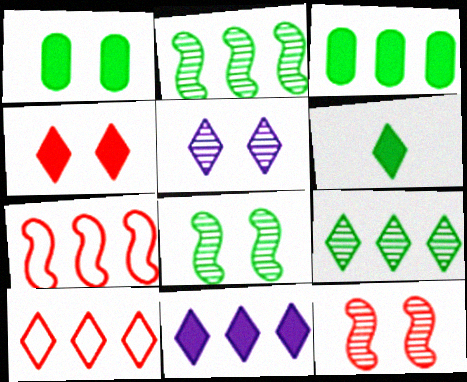[[4, 6, 11], 
[5, 6, 10], 
[9, 10, 11]]